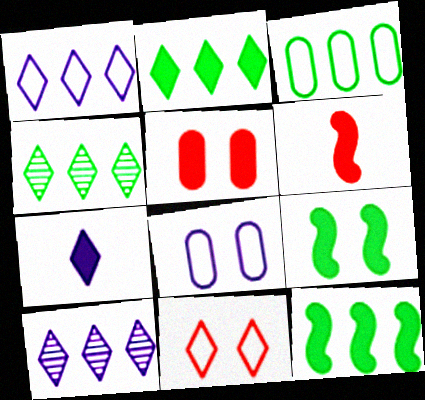[[3, 4, 12], 
[4, 6, 8], 
[4, 7, 11], 
[5, 7, 12]]